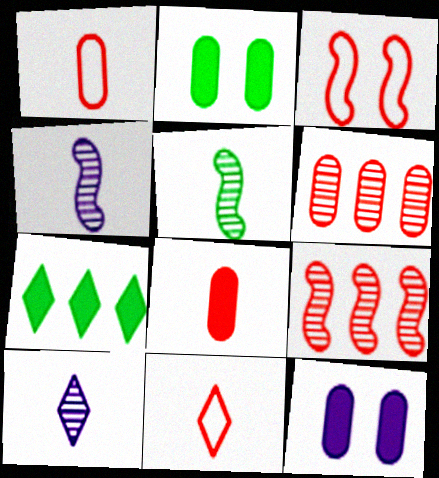[]